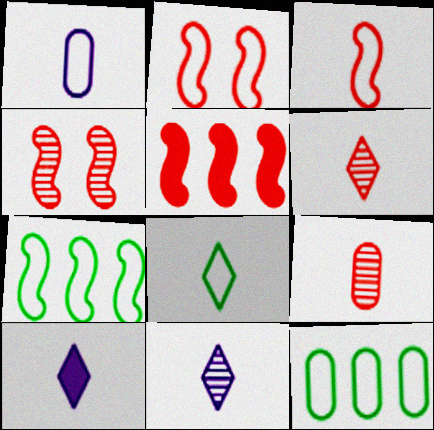[[1, 3, 8], 
[3, 4, 5], 
[4, 10, 12], 
[6, 8, 10]]